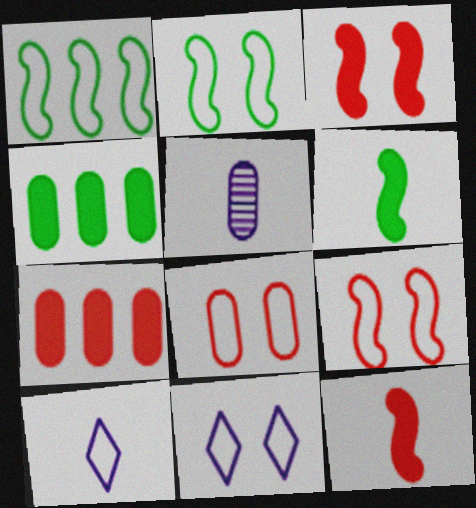[[1, 8, 10], 
[2, 8, 11], 
[4, 5, 8]]